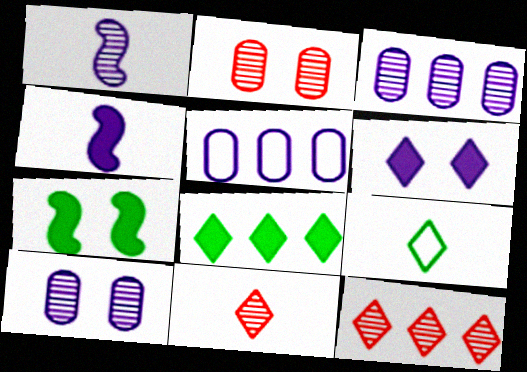[[1, 5, 6], 
[5, 7, 11], 
[6, 9, 12]]